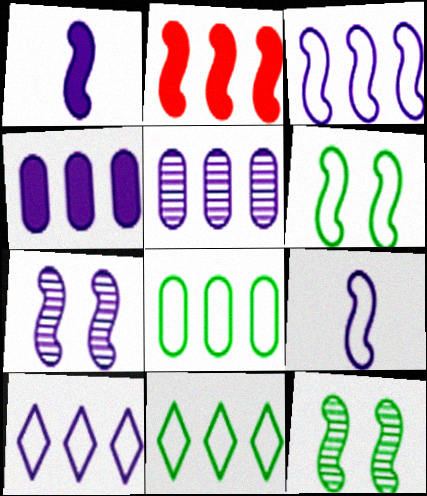[[1, 3, 7], 
[2, 5, 11], 
[2, 9, 12]]